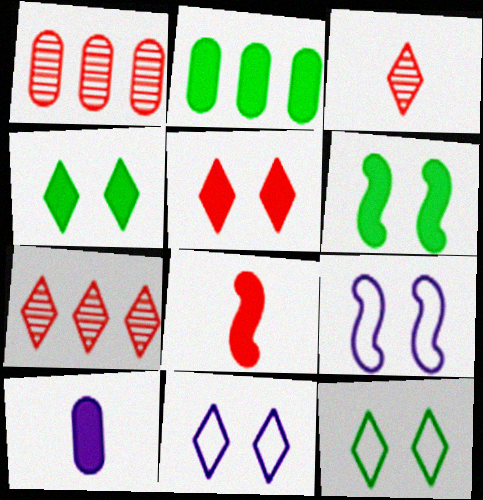[[2, 3, 9]]